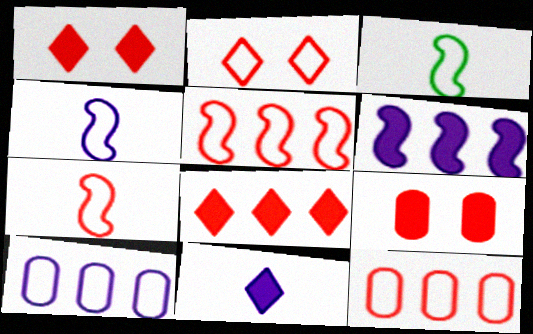[[2, 3, 10], 
[2, 7, 12], 
[3, 4, 7]]